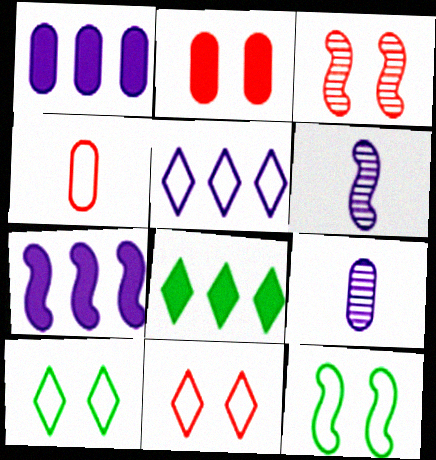[[2, 3, 11], 
[4, 5, 12]]